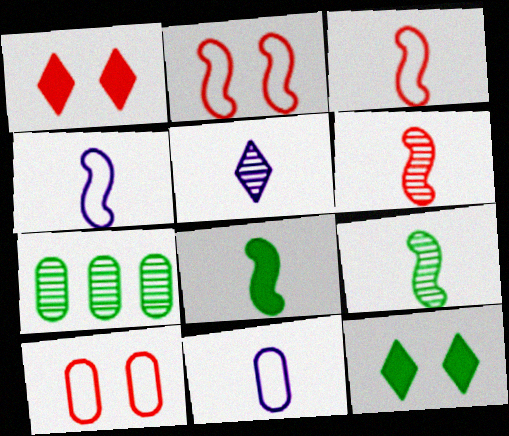[[1, 4, 7], 
[4, 6, 8]]